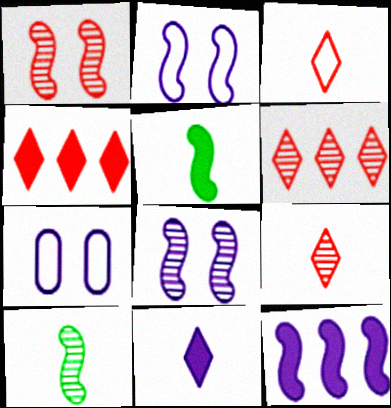[[4, 7, 10], 
[5, 6, 7]]